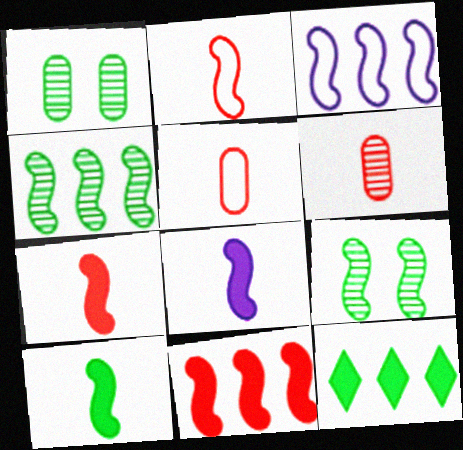[[3, 4, 11], 
[3, 7, 9], 
[7, 8, 10]]